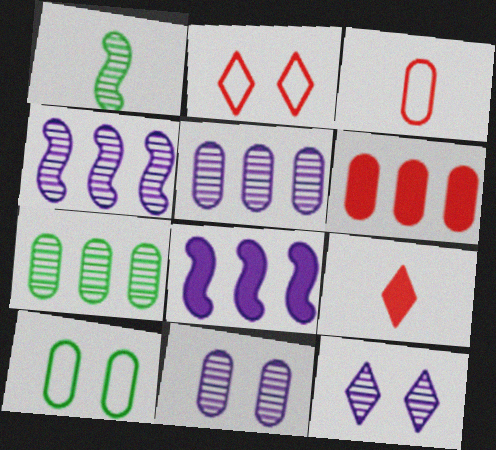[[4, 9, 10]]